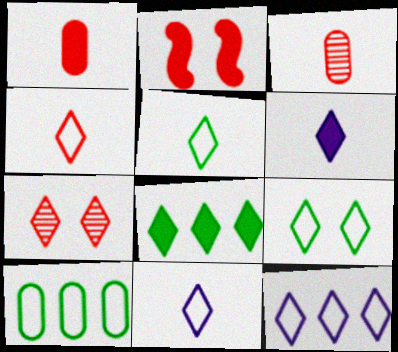[[4, 5, 11], 
[4, 9, 12], 
[7, 8, 11]]